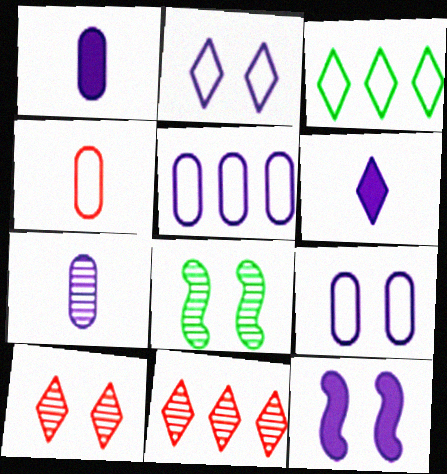[[3, 6, 10], 
[7, 8, 11]]